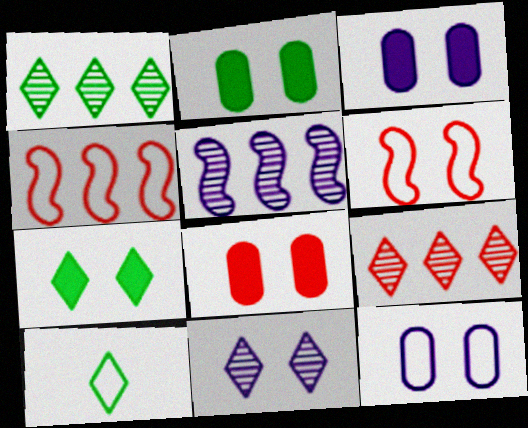[[1, 7, 10], 
[2, 3, 8], 
[2, 6, 11], 
[4, 10, 12], 
[5, 8, 10]]